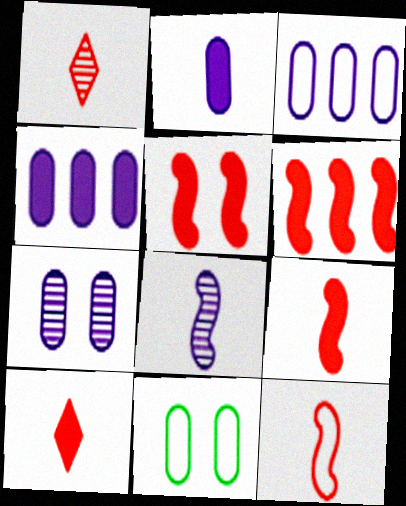[[2, 3, 7], 
[5, 6, 9]]